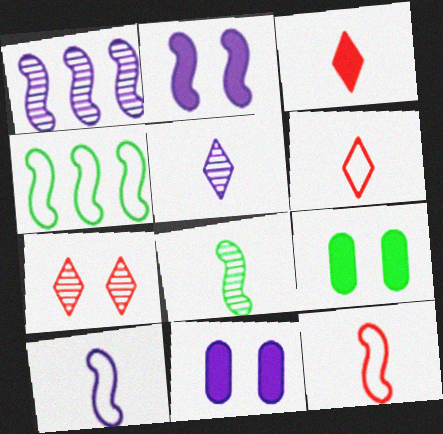[[1, 2, 10], 
[1, 6, 9]]